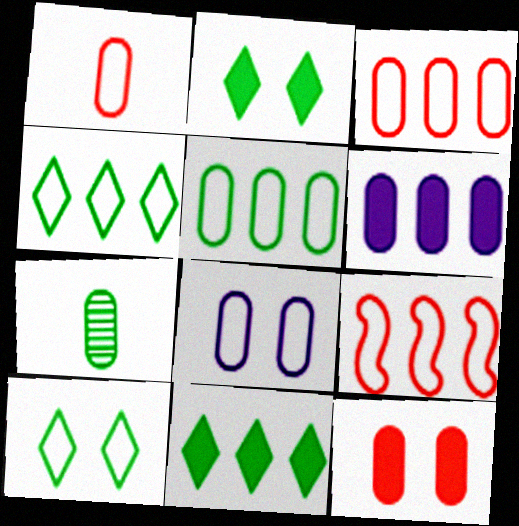[[1, 5, 8]]